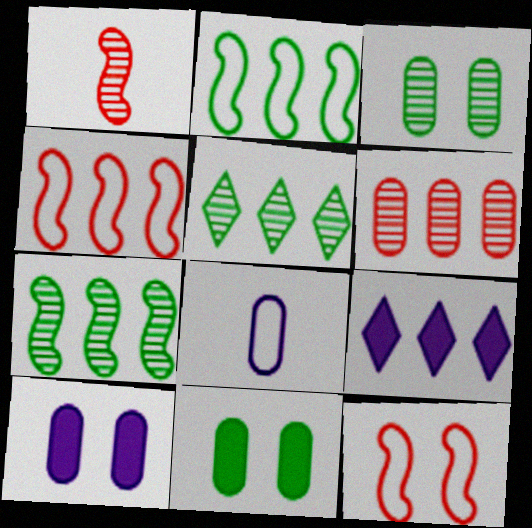[[2, 6, 9], 
[6, 8, 11]]